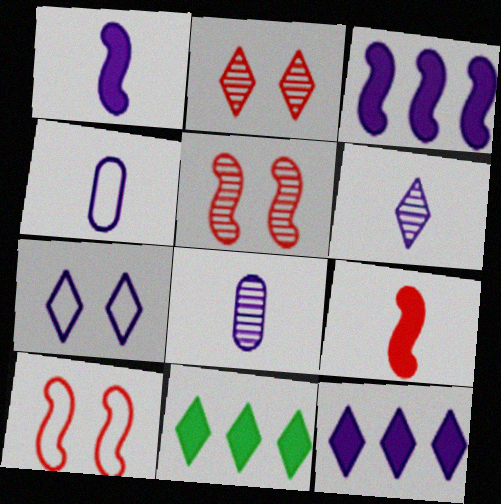[[1, 4, 6], 
[3, 7, 8], 
[4, 5, 11], 
[6, 7, 12], 
[8, 10, 11]]